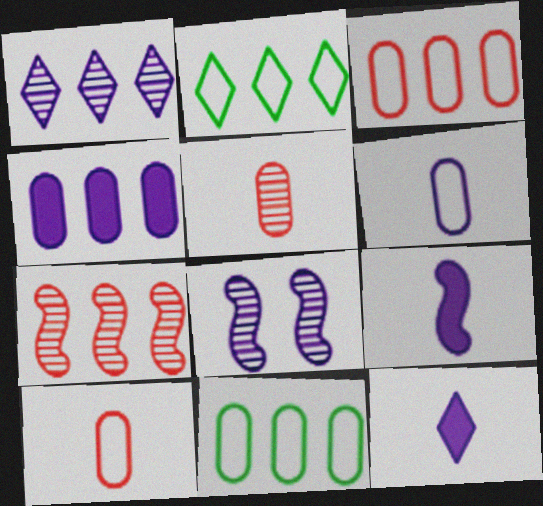[[2, 4, 7]]